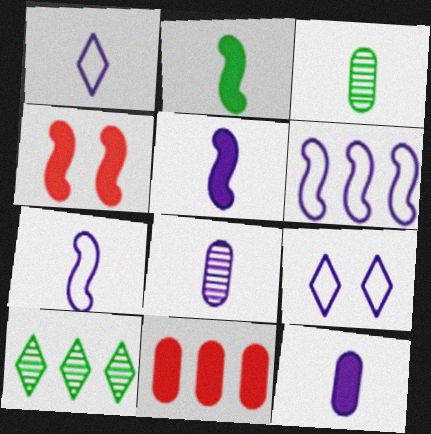[[1, 5, 8], 
[6, 10, 11]]